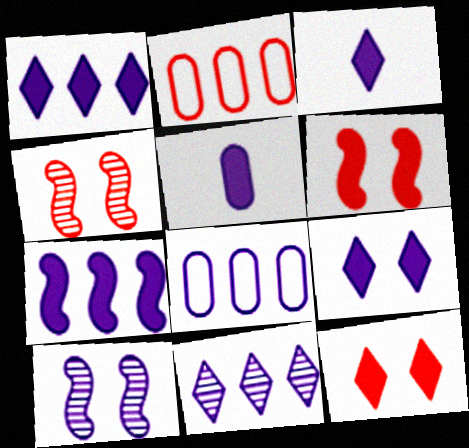[[1, 3, 9], 
[3, 8, 10], 
[5, 7, 9], 
[7, 8, 11]]